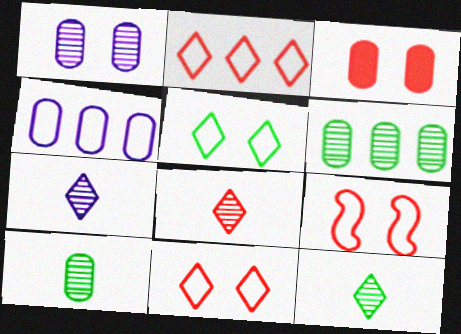[[3, 4, 10], 
[7, 8, 12]]